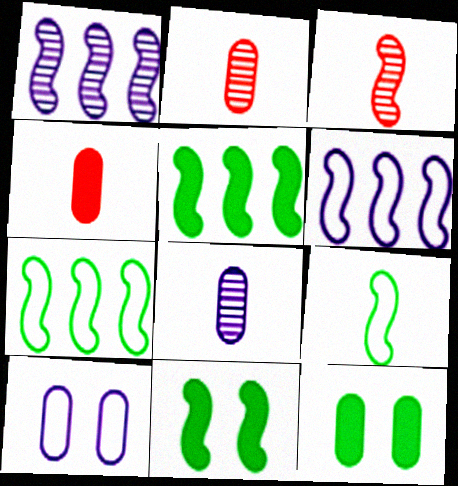[[3, 6, 11]]